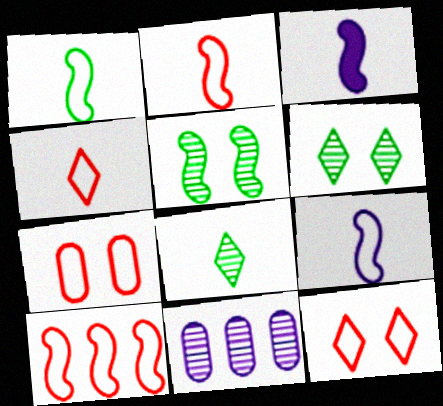[[1, 2, 9], 
[3, 5, 10], 
[4, 7, 10]]